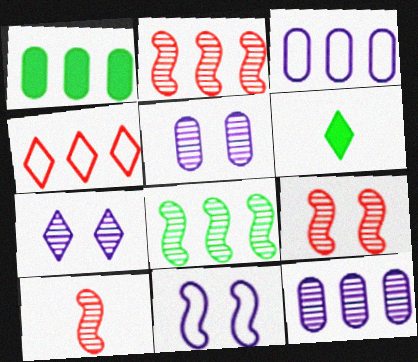[[2, 9, 10], 
[3, 6, 9], 
[4, 6, 7]]